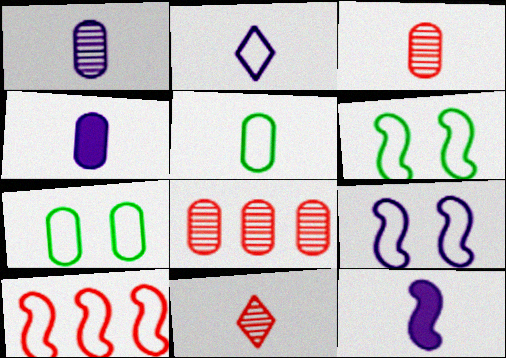[[1, 2, 12], 
[2, 7, 10], 
[3, 4, 5], 
[4, 7, 8], 
[5, 11, 12]]